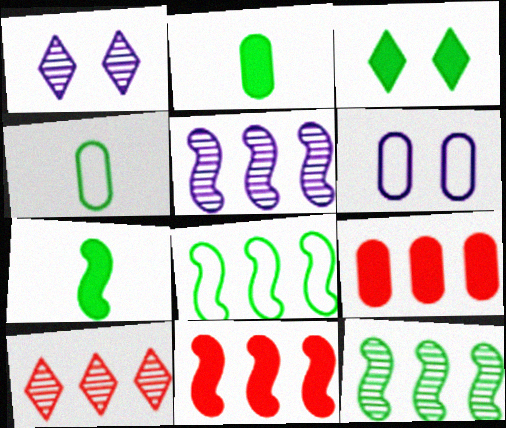[[1, 4, 11], 
[3, 4, 12], 
[5, 8, 11], 
[6, 7, 10]]